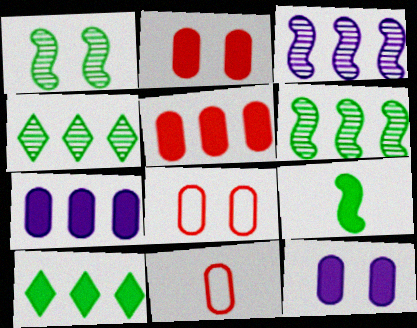[]